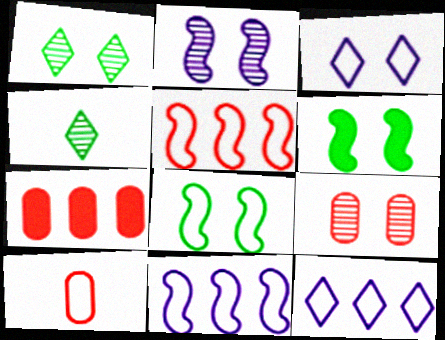[[1, 2, 9], 
[3, 6, 9], 
[7, 9, 10], 
[8, 10, 12]]